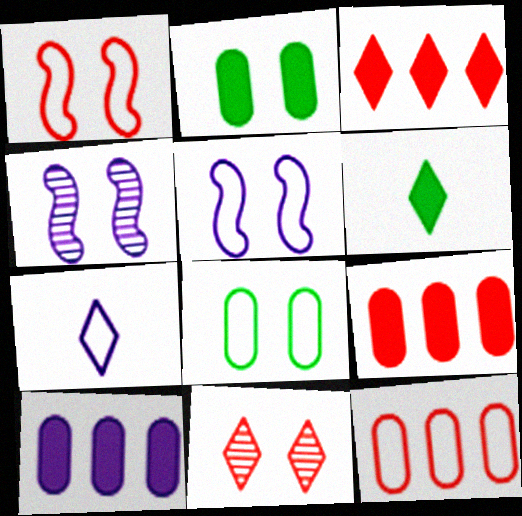[[2, 5, 11], 
[4, 6, 12], 
[4, 7, 10]]